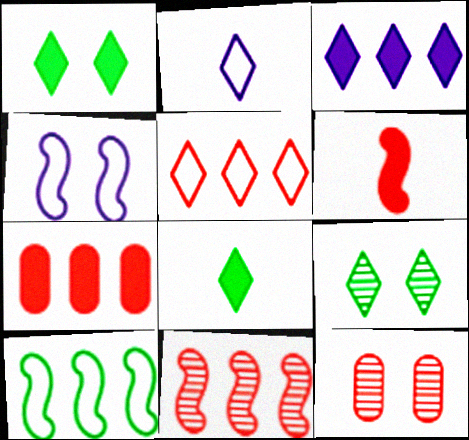[[1, 4, 12], 
[5, 6, 12], 
[5, 7, 11]]